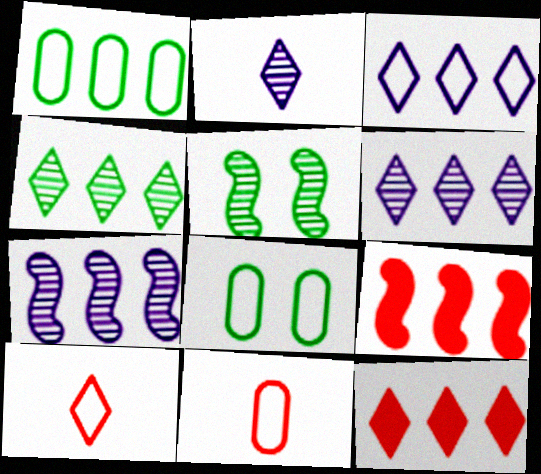[[1, 6, 9], 
[1, 7, 12], 
[2, 8, 9], 
[3, 4, 12]]